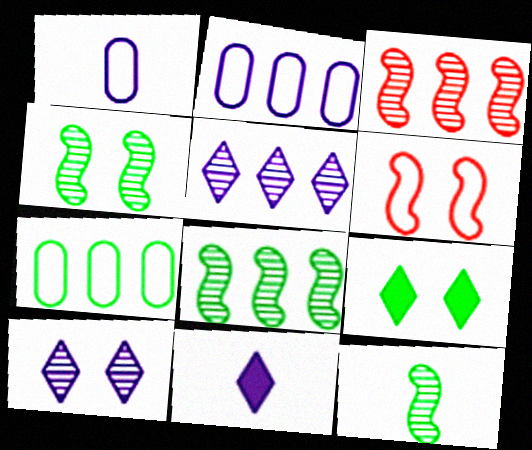[[1, 3, 9], 
[4, 8, 12], 
[7, 9, 12]]